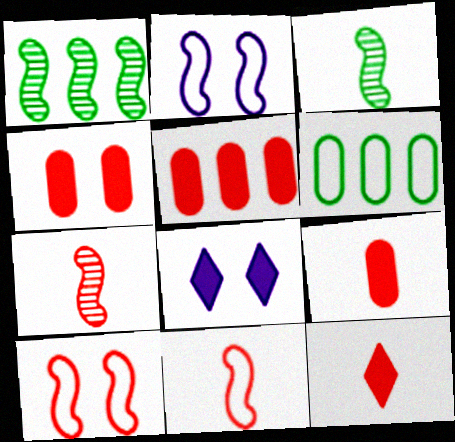[[4, 5, 9], 
[6, 7, 8]]